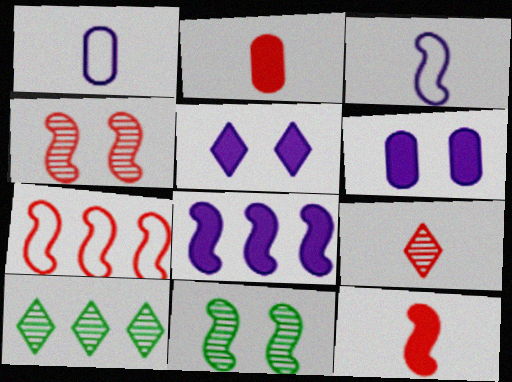[[4, 7, 12]]